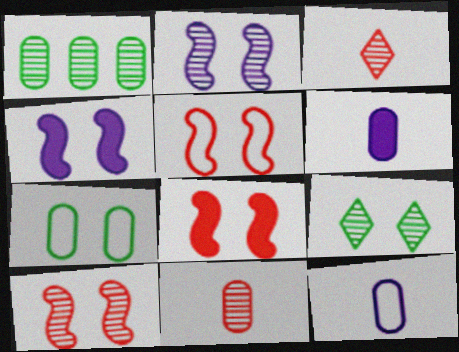[[1, 2, 3], 
[5, 8, 10]]